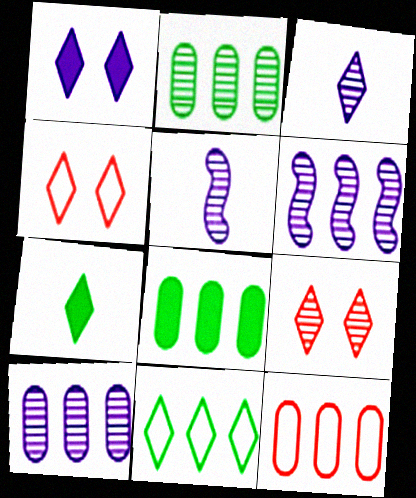[[2, 5, 9], 
[4, 5, 8], 
[8, 10, 12]]